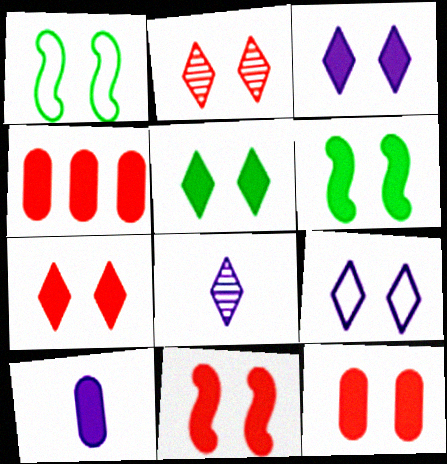[[1, 4, 8], 
[2, 5, 9], 
[3, 5, 7], 
[3, 6, 12], 
[7, 11, 12]]